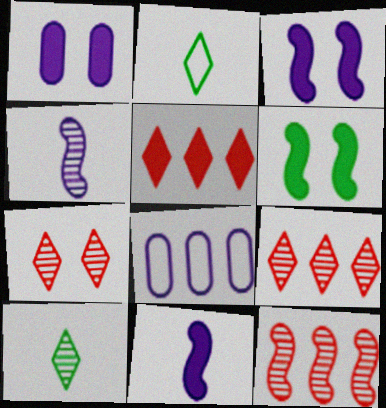[[1, 2, 12]]